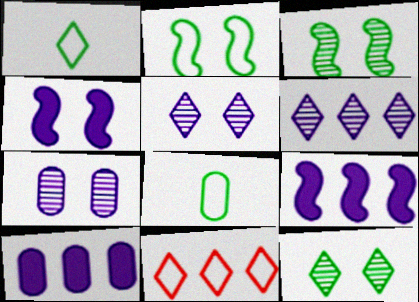[]